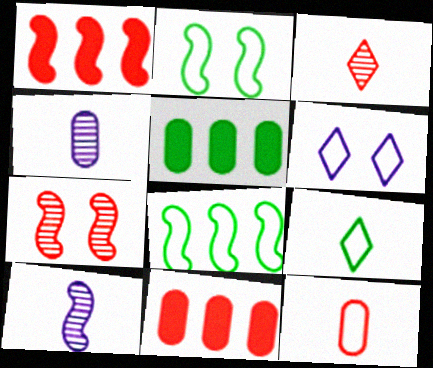[[1, 2, 10], 
[6, 8, 12]]